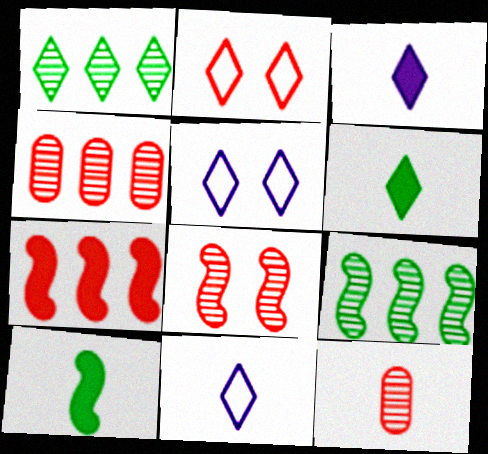[[1, 2, 3], 
[2, 7, 12], 
[4, 5, 10], 
[10, 11, 12]]